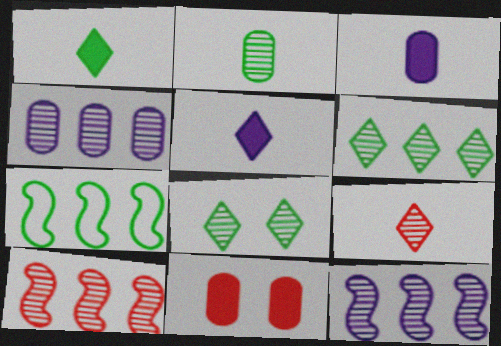[[4, 6, 10]]